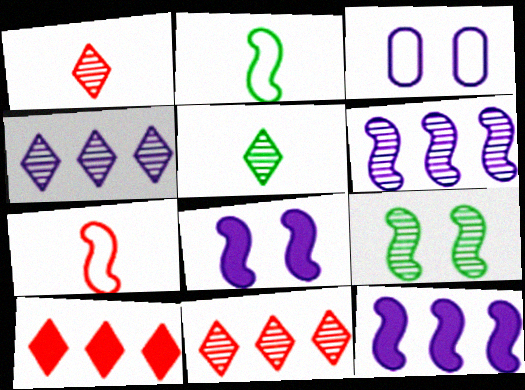[[7, 9, 12]]